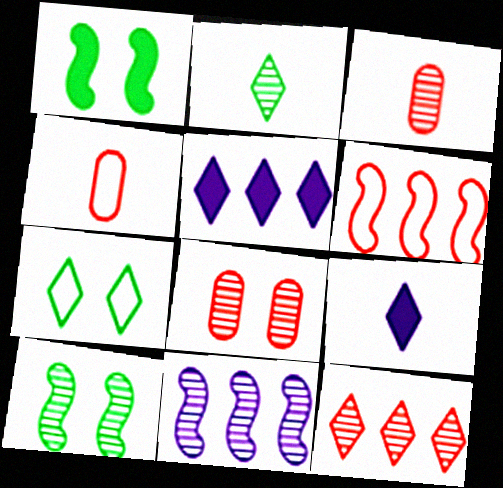[[2, 8, 11], 
[4, 5, 10], 
[7, 9, 12]]